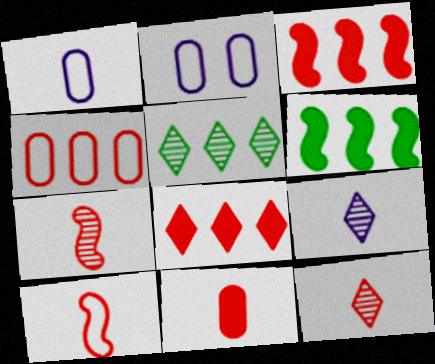[[2, 6, 12], 
[10, 11, 12]]